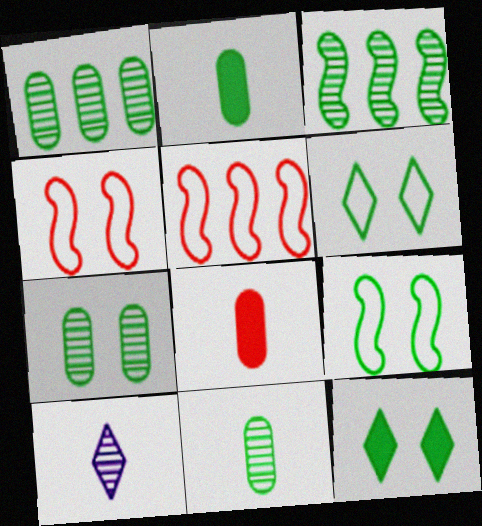[[1, 7, 11], 
[2, 3, 6], 
[7, 9, 12]]